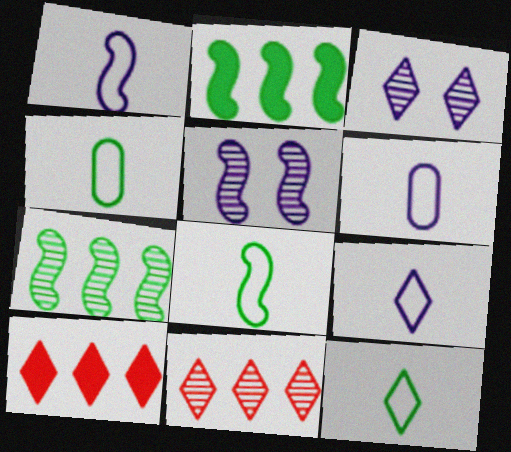[[1, 6, 9], 
[3, 10, 12], 
[4, 5, 10], 
[4, 8, 12]]